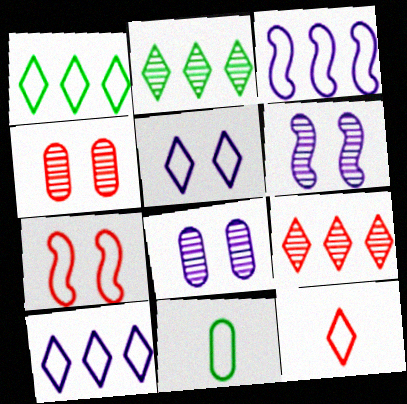[[1, 5, 12], 
[7, 10, 11]]